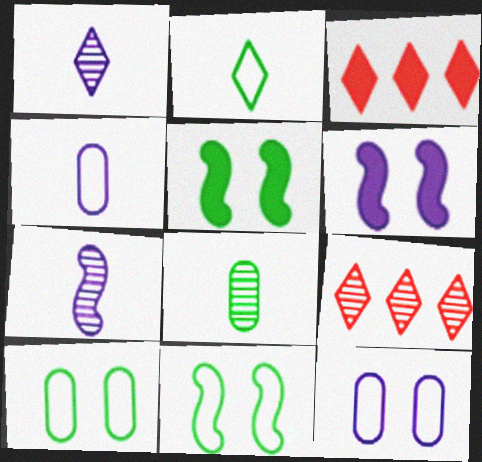[[3, 7, 10], 
[4, 5, 9]]